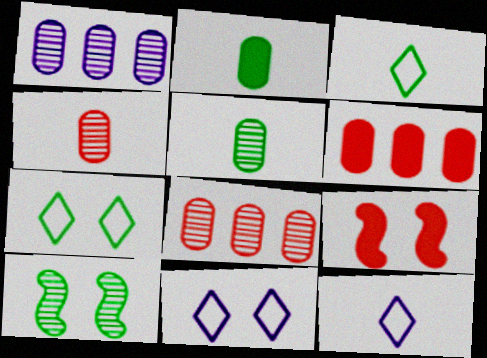[[1, 3, 9], 
[6, 10, 12]]